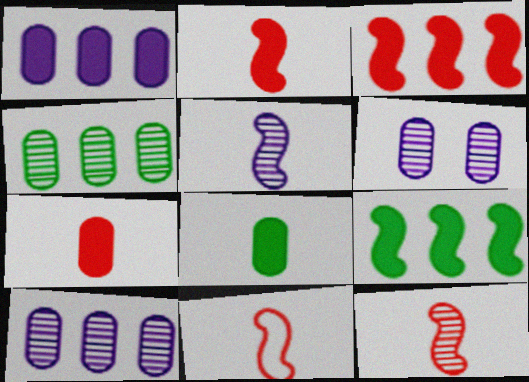[[2, 11, 12]]